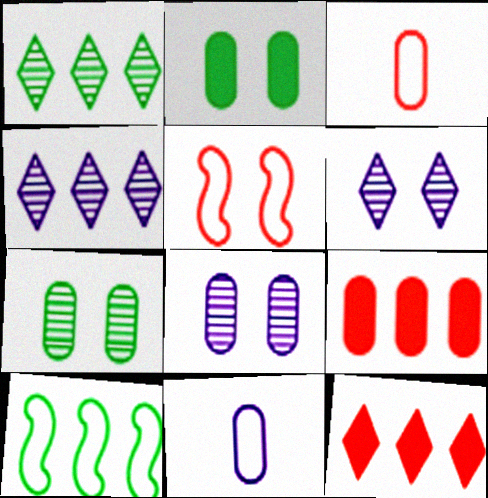[[2, 5, 6], 
[4, 9, 10], 
[7, 9, 11]]